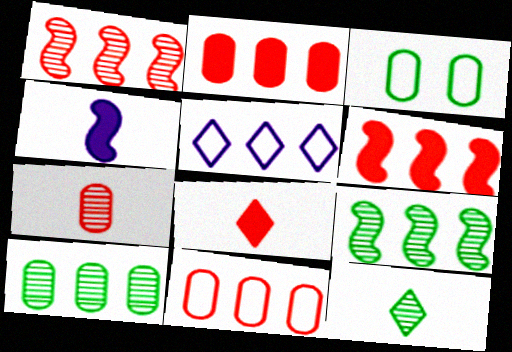[[2, 5, 9], 
[5, 6, 10]]